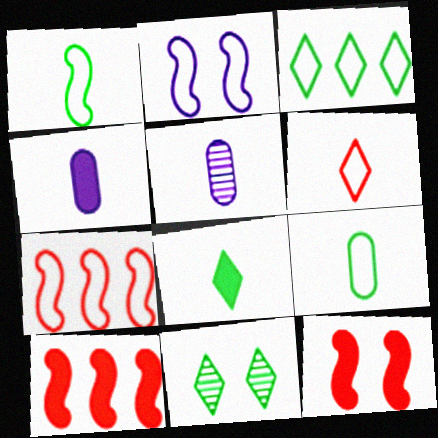[[1, 2, 7], 
[3, 5, 12], 
[3, 8, 11], 
[4, 7, 11]]